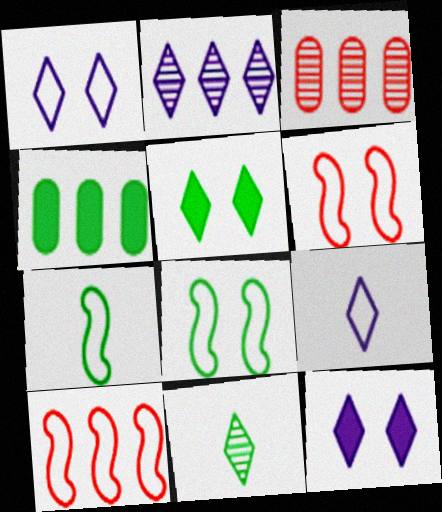[[2, 4, 10], 
[2, 9, 12], 
[3, 7, 12], 
[4, 8, 11]]